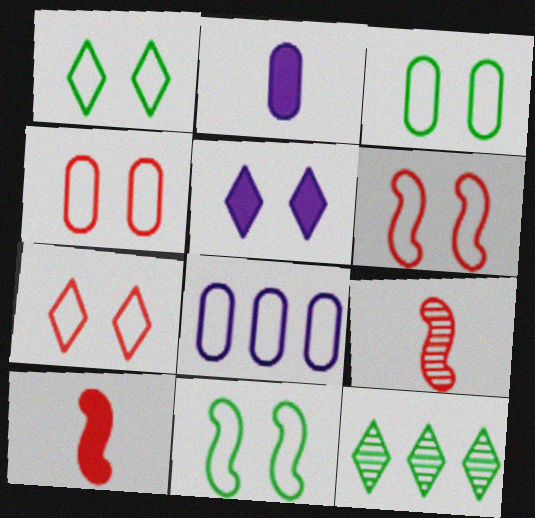[[1, 3, 11], 
[2, 6, 12], 
[4, 6, 7]]